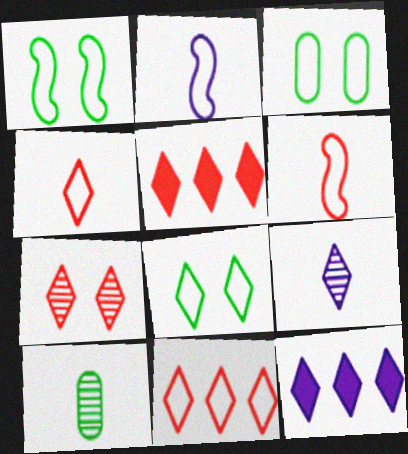[[1, 3, 8], 
[2, 3, 11], 
[4, 5, 7], 
[5, 8, 9]]